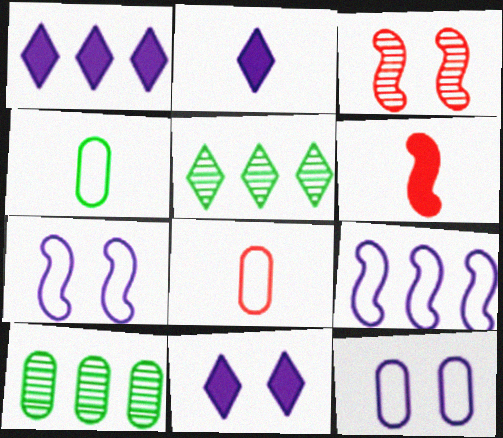[[1, 2, 11], 
[1, 3, 4], 
[5, 6, 12]]